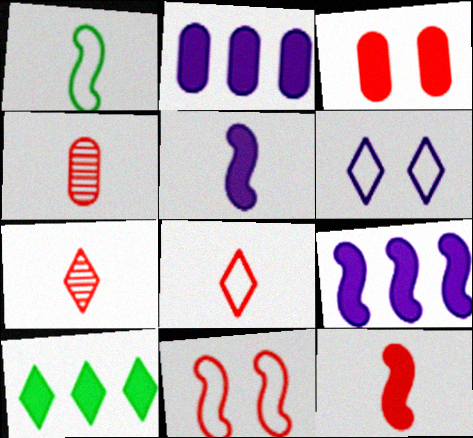[[3, 5, 10], 
[4, 8, 12], 
[6, 7, 10]]